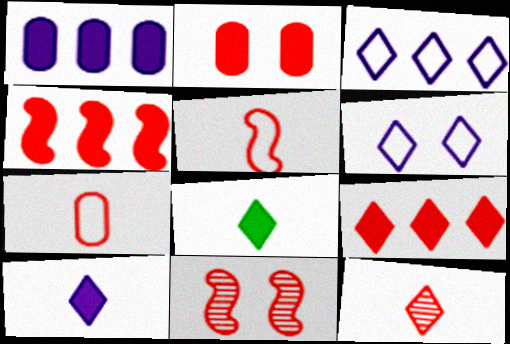[[4, 5, 11], 
[7, 9, 11]]